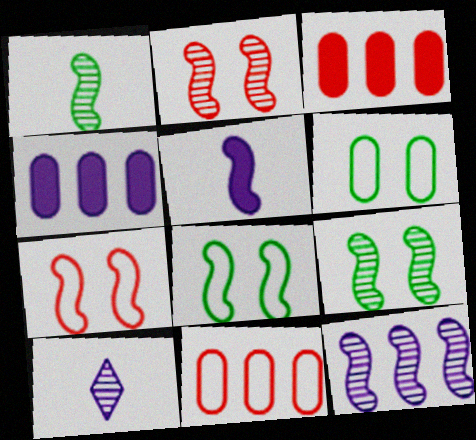[[1, 2, 12], 
[3, 8, 10]]